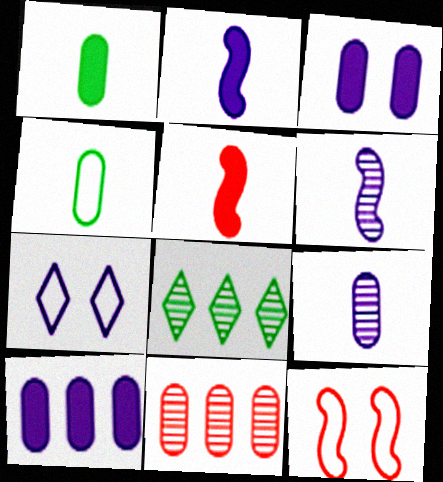[[3, 4, 11], 
[6, 7, 10]]